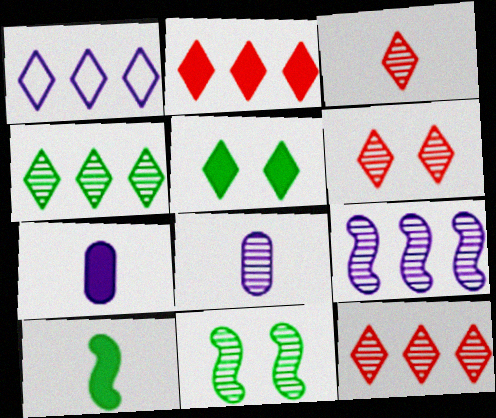[[1, 2, 4], 
[1, 3, 5], 
[3, 6, 12], 
[8, 11, 12]]